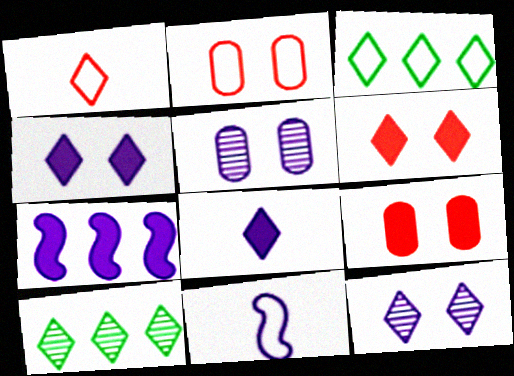[[1, 4, 10], 
[2, 3, 11], 
[9, 10, 11]]